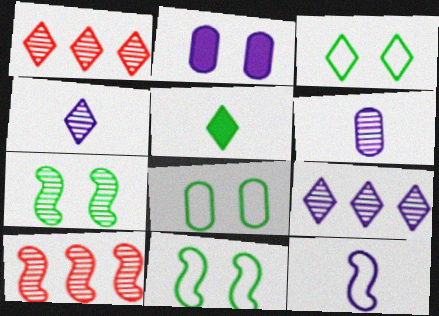[[1, 6, 7], 
[2, 9, 12], 
[3, 8, 11]]